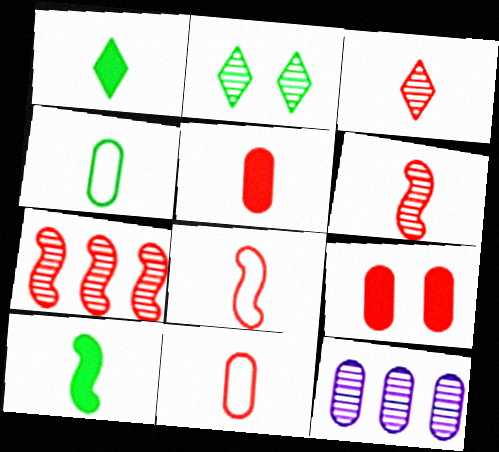[[2, 6, 12], 
[3, 5, 8], 
[4, 9, 12]]